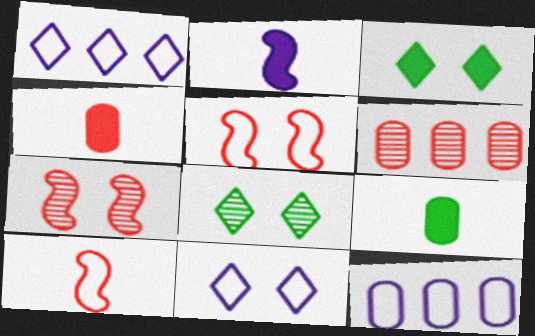[[1, 7, 9]]